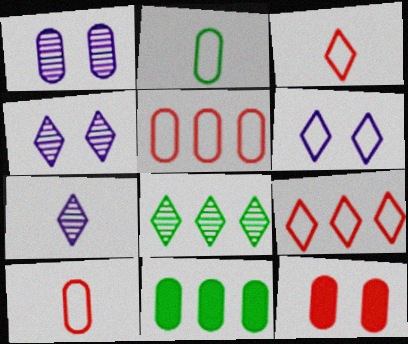[[1, 10, 11]]